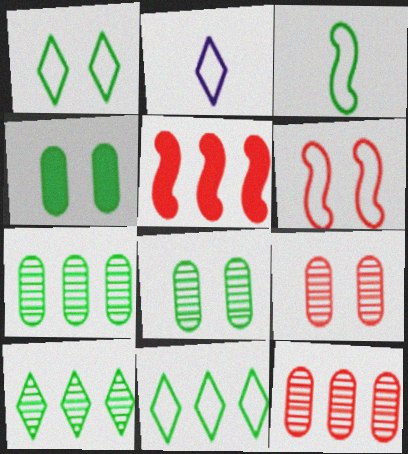[[2, 5, 8], 
[3, 4, 10]]